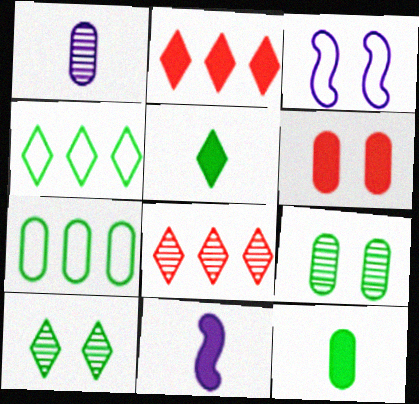[[1, 6, 7], 
[3, 6, 10], 
[3, 8, 12], 
[4, 5, 10], 
[7, 9, 12]]